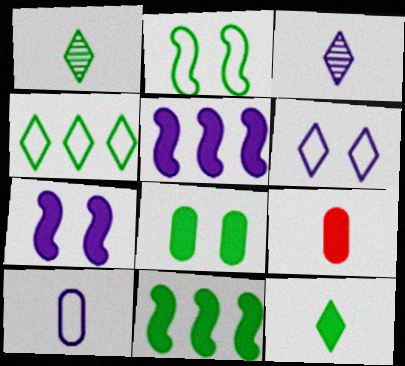[[8, 11, 12]]